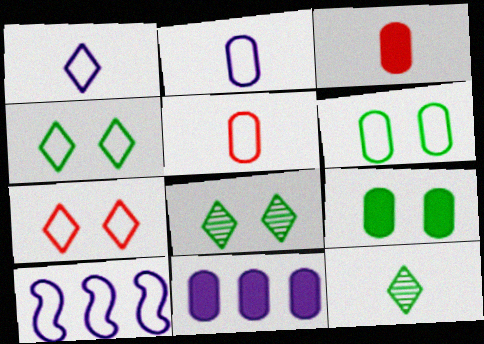[[3, 8, 10], 
[3, 9, 11], 
[4, 5, 10]]